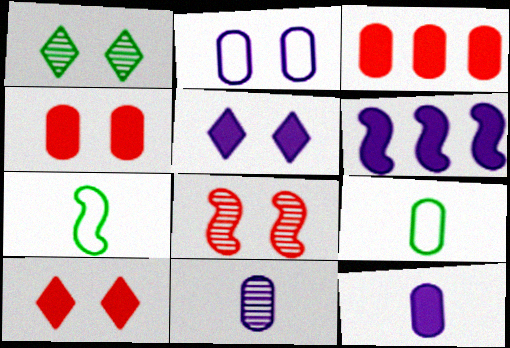[[5, 6, 12], 
[6, 7, 8]]